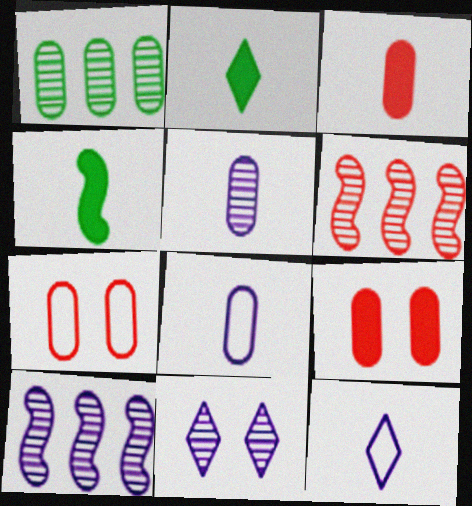[[1, 8, 9], 
[2, 7, 10], 
[5, 10, 11]]